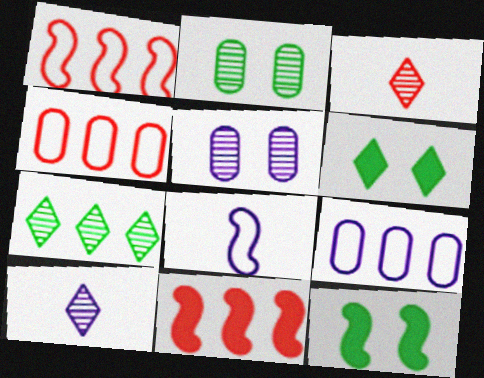[[3, 9, 12], 
[4, 10, 12], 
[7, 9, 11]]